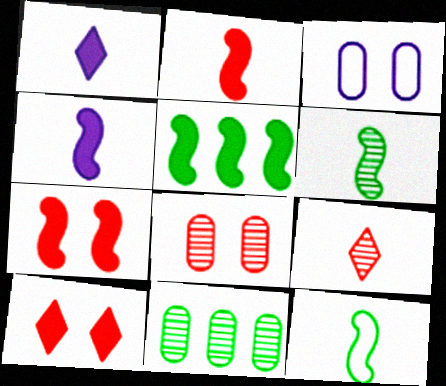[[3, 5, 9], 
[4, 5, 7]]